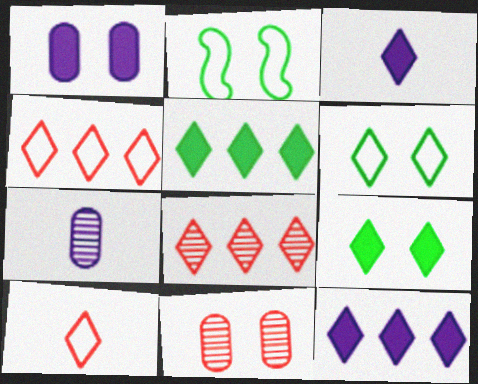[[3, 6, 8]]